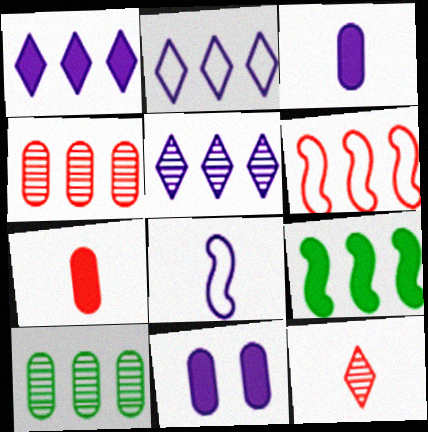[[1, 2, 5], 
[1, 6, 10], 
[2, 4, 9], 
[5, 8, 11]]